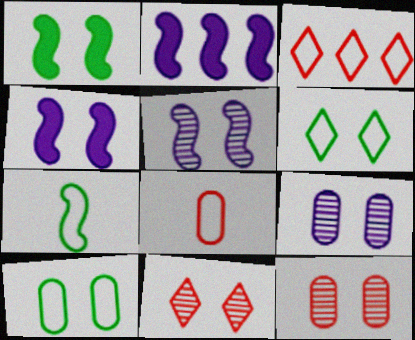[[4, 6, 12], 
[4, 10, 11]]